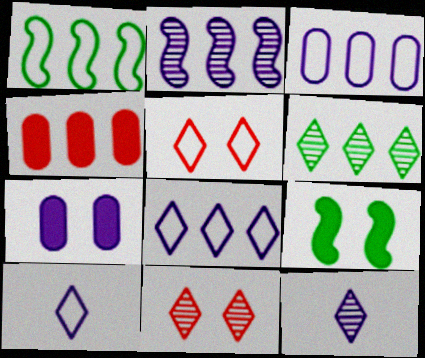[[2, 7, 10], 
[6, 11, 12]]